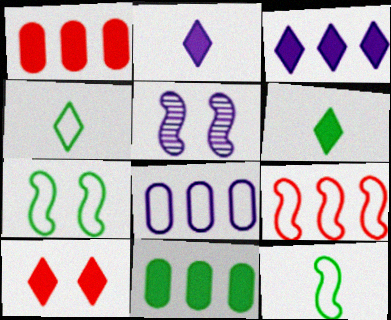[[1, 4, 5], 
[2, 5, 8], 
[3, 6, 10]]